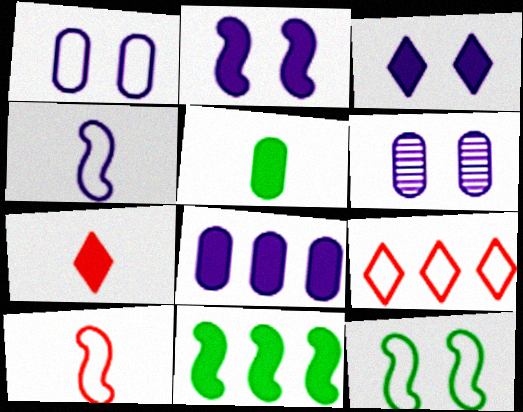[]